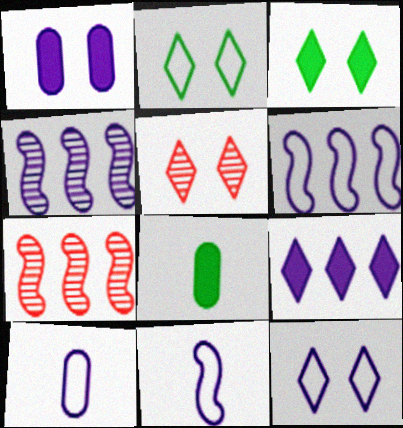[[3, 5, 12], 
[3, 7, 10], 
[5, 6, 8], 
[6, 10, 12], 
[7, 8, 12]]